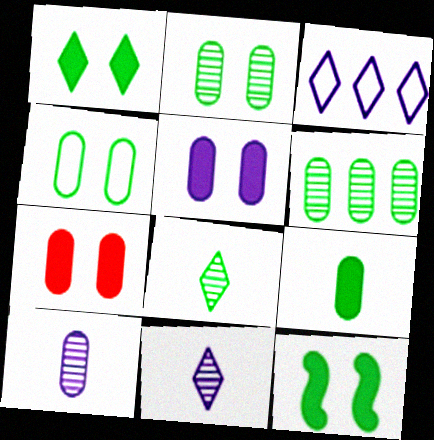[[4, 6, 9]]